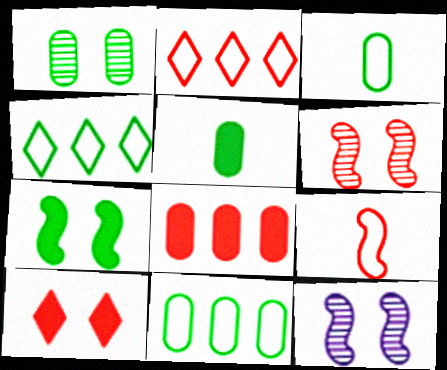[[1, 5, 11], 
[2, 5, 12]]